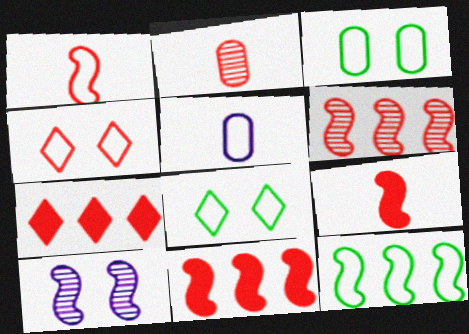[[2, 4, 11], 
[4, 5, 12], 
[9, 10, 12]]